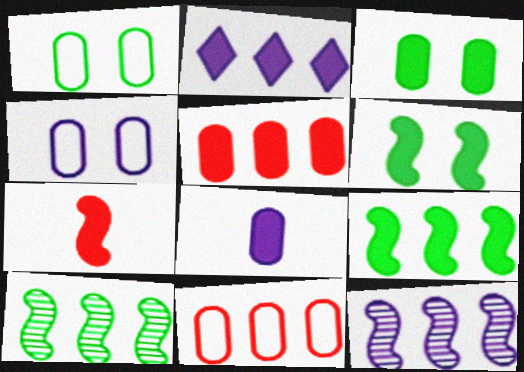[[2, 3, 7], 
[2, 5, 9], 
[2, 10, 11], 
[3, 5, 8]]